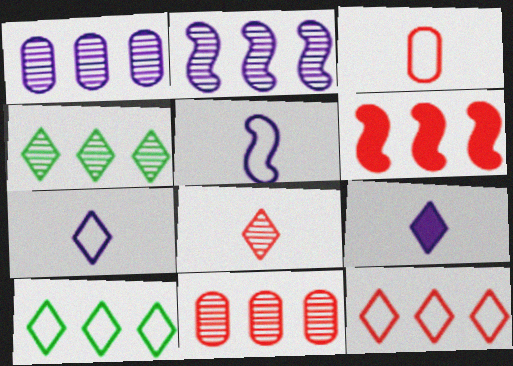[[1, 6, 10], 
[2, 4, 11], 
[6, 11, 12]]